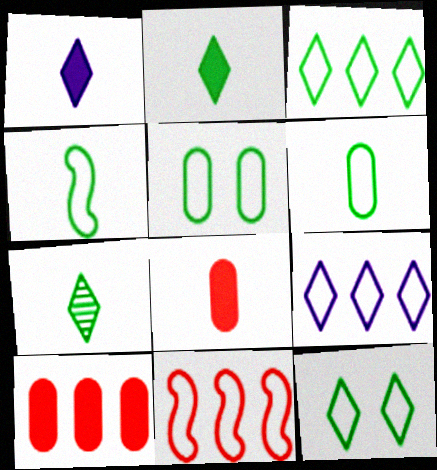[[3, 4, 5]]